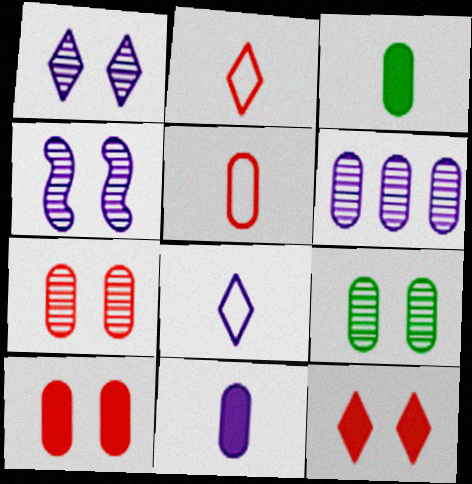[]